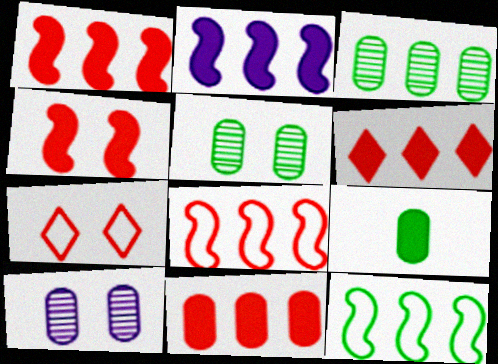[[1, 6, 11]]